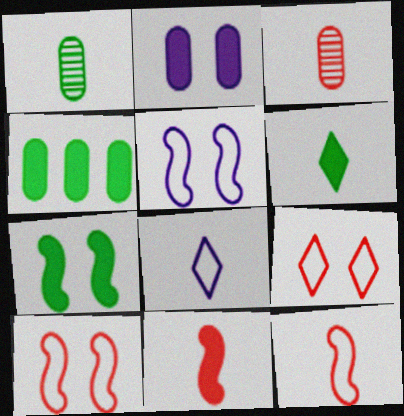[[1, 8, 11], 
[4, 6, 7]]